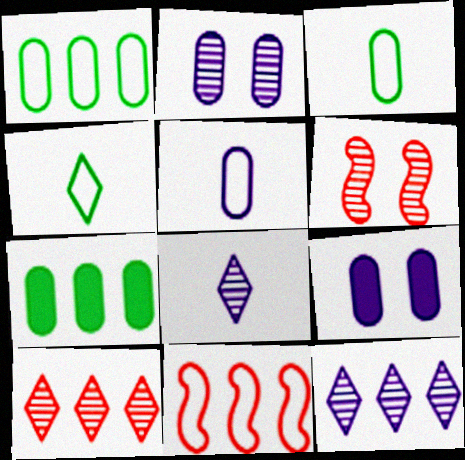[[7, 11, 12]]